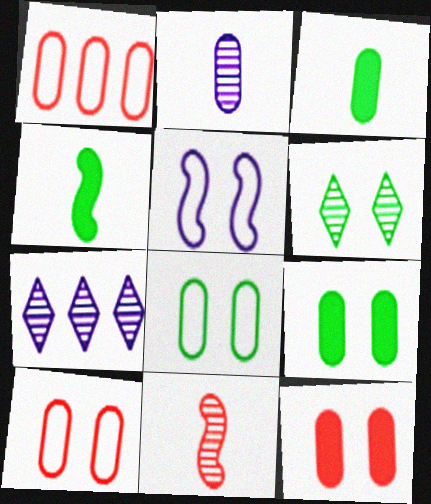[[1, 2, 9], 
[4, 7, 10], 
[5, 6, 12]]